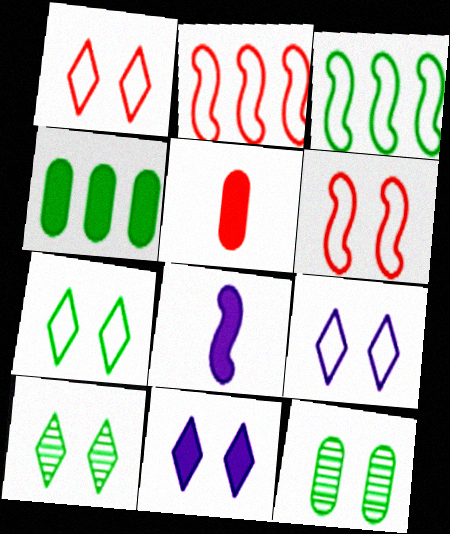[[1, 7, 9], 
[1, 10, 11], 
[6, 11, 12]]